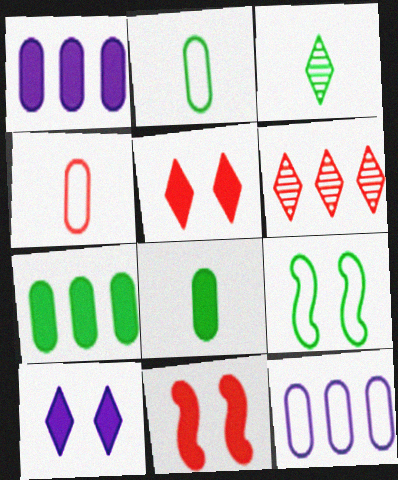[[3, 7, 9], 
[3, 11, 12], 
[4, 6, 11]]